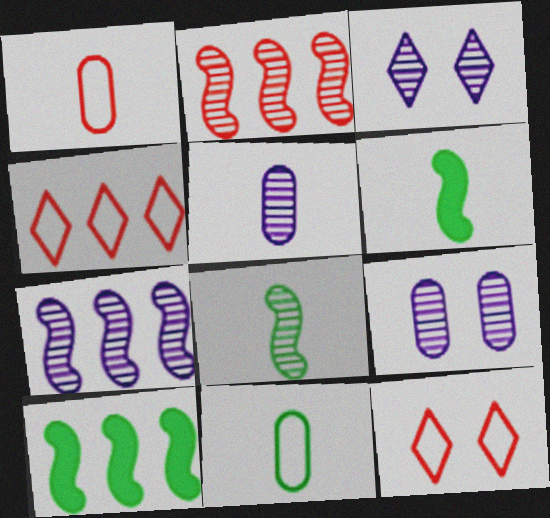[[1, 3, 10], 
[3, 5, 7], 
[4, 6, 9], 
[5, 10, 12]]